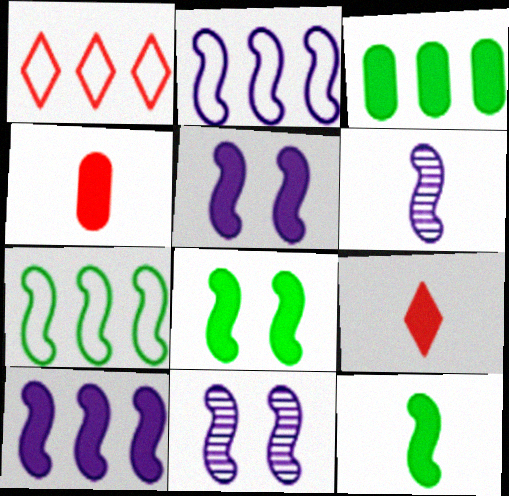[[2, 5, 6], 
[3, 5, 9]]